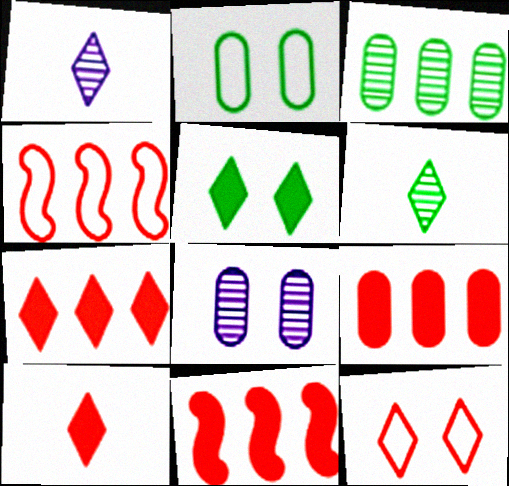[[1, 2, 11], 
[7, 9, 11]]